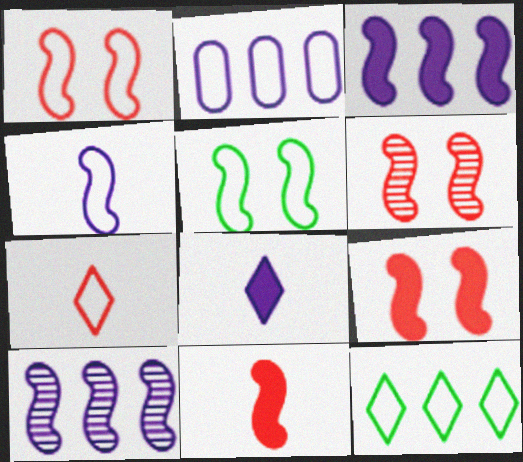[[1, 6, 9], 
[2, 5, 7], 
[5, 10, 11]]